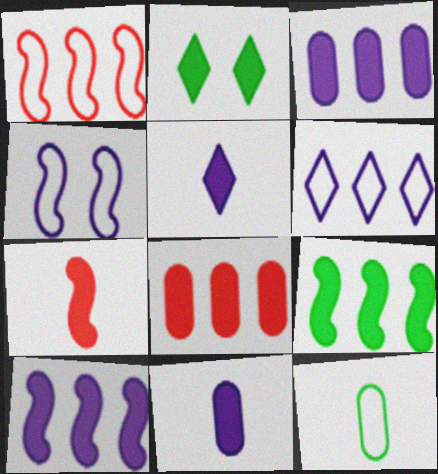[[2, 3, 7]]